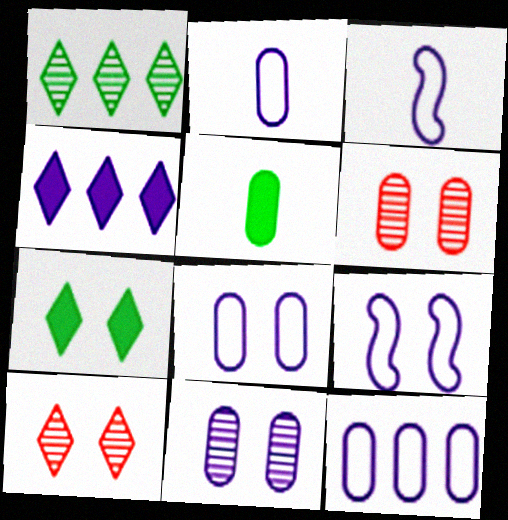[[2, 8, 12], 
[3, 4, 11], 
[5, 6, 12], 
[6, 7, 9]]